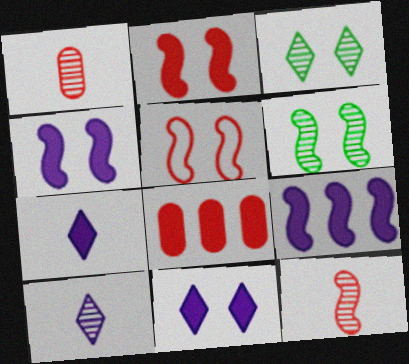[[4, 5, 6]]